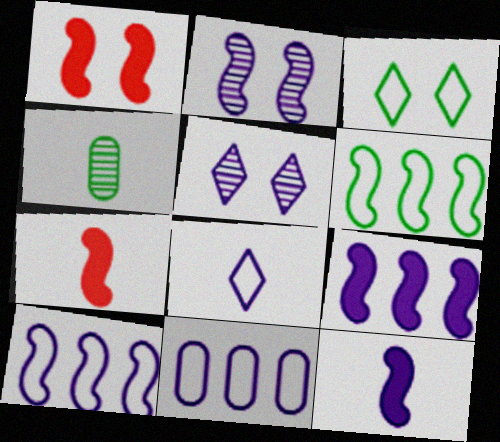[[2, 6, 7], 
[2, 10, 12], 
[4, 7, 8], 
[5, 11, 12]]